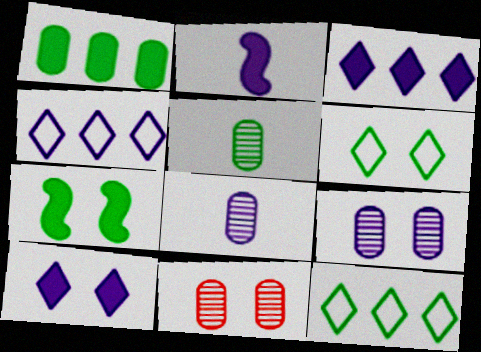[[2, 4, 9], 
[2, 11, 12], 
[5, 7, 12]]